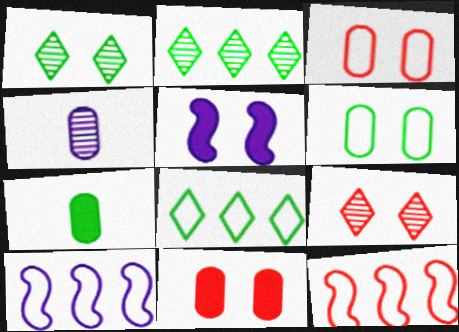[[1, 3, 5], 
[5, 6, 9], 
[7, 9, 10]]